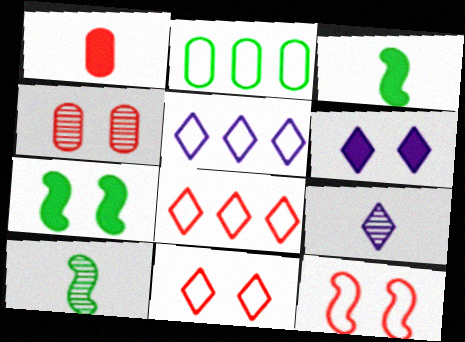[[3, 4, 5], 
[5, 6, 9]]